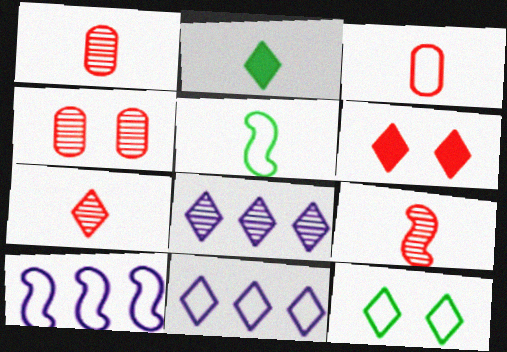[[1, 7, 9], 
[2, 4, 10], 
[3, 10, 12]]